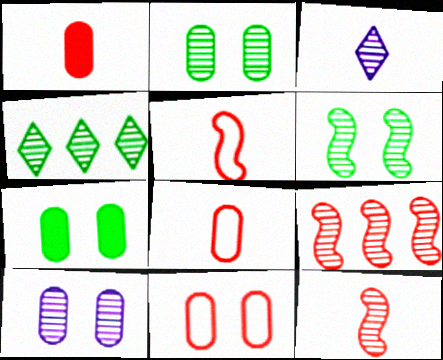[[2, 3, 9], 
[4, 10, 12], 
[7, 10, 11]]